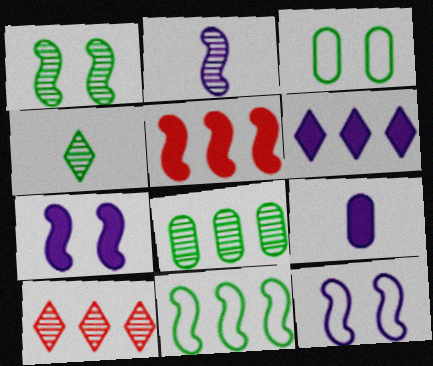[[1, 4, 8], 
[6, 7, 9]]